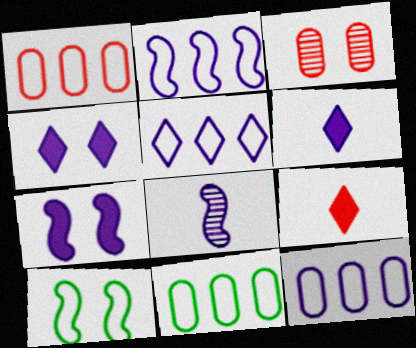[[1, 11, 12], 
[2, 5, 12], 
[2, 7, 8], 
[3, 4, 10], 
[4, 8, 12]]